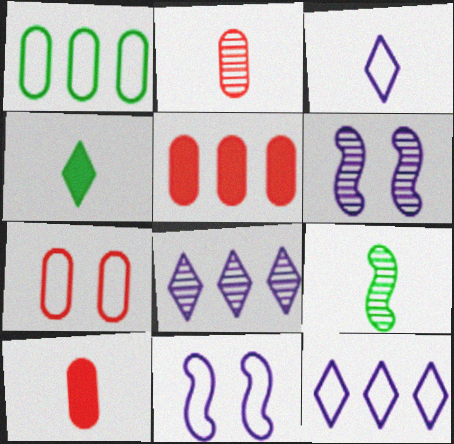[[2, 5, 7], 
[3, 9, 10]]